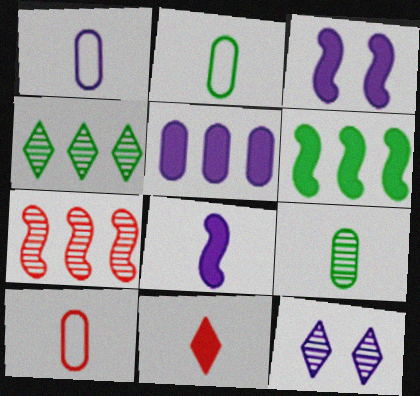[[1, 2, 10], 
[3, 4, 10], 
[6, 10, 12], 
[7, 9, 12]]